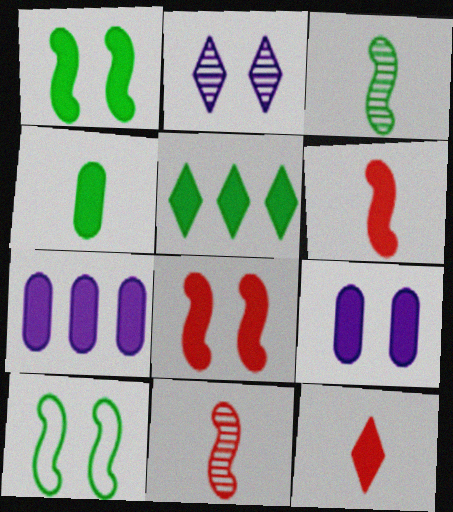[[1, 4, 5], 
[1, 7, 12], 
[5, 6, 9]]